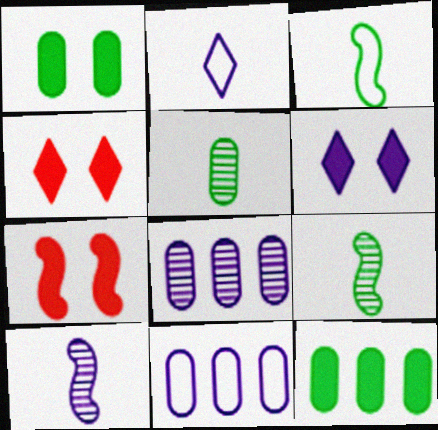[[1, 6, 7], 
[3, 4, 8], 
[4, 9, 11], 
[6, 10, 11]]